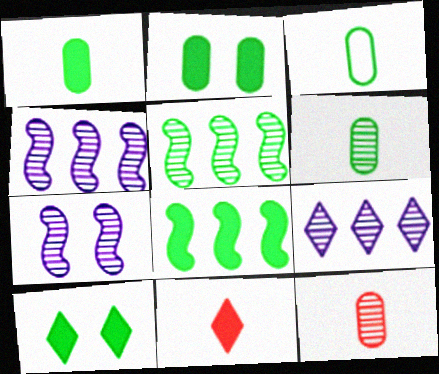[[1, 3, 6], 
[1, 8, 10], 
[3, 5, 10]]